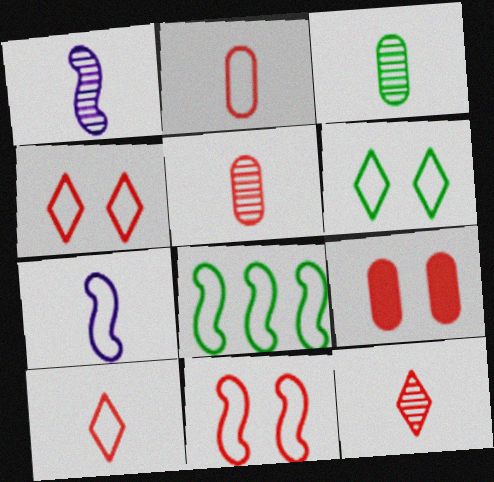[[1, 3, 12], 
[7, 8, 11]]